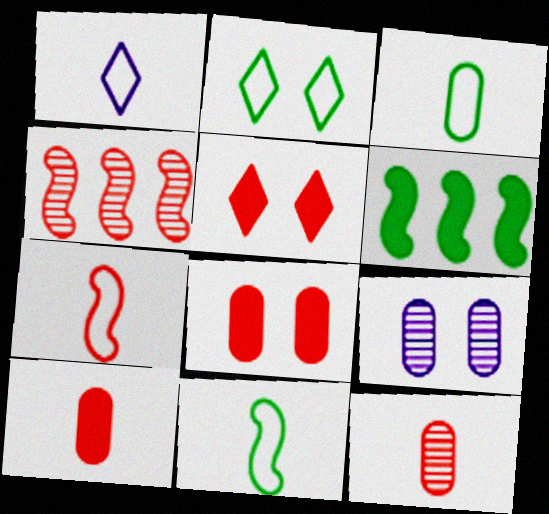[[1, 3, 7]]